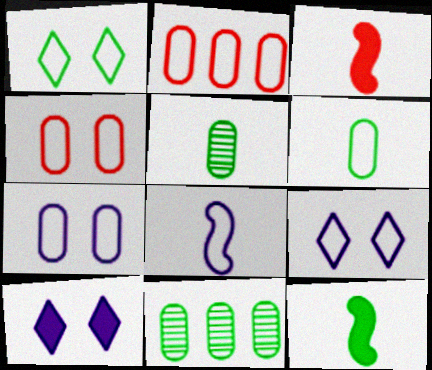[[1, 2, 8], 
[1, 11, 12], 
[2, 6, 7], 
[3, 9, 11]]